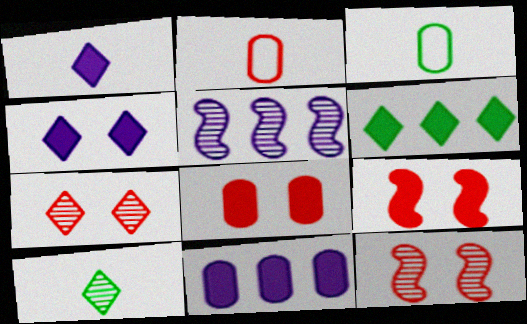[]